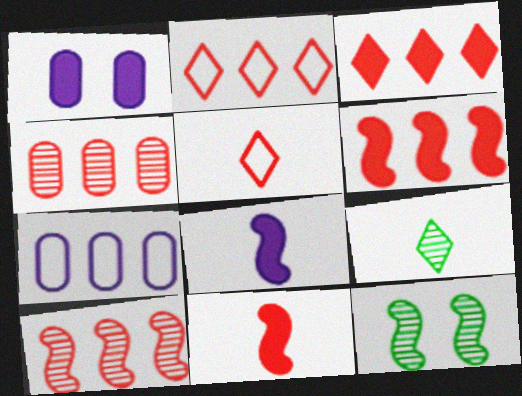[[2, 4, 6]]